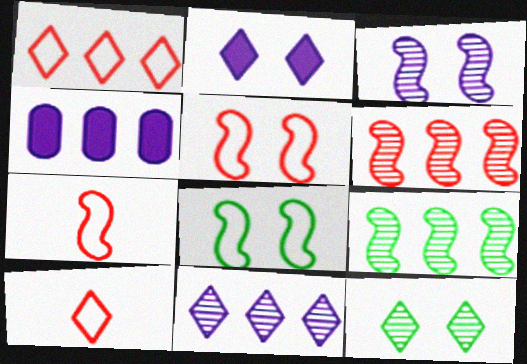[[1, 4, 9], 
[4, 7, 12]]